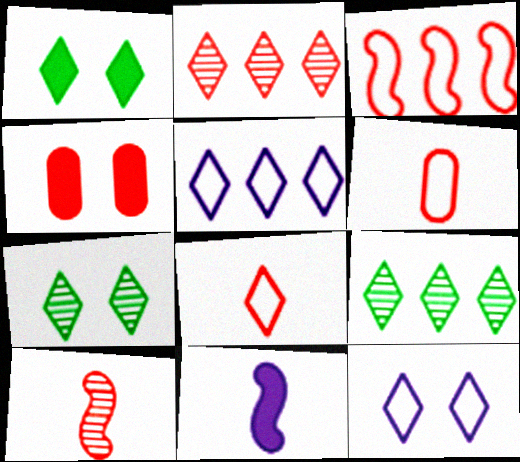[]